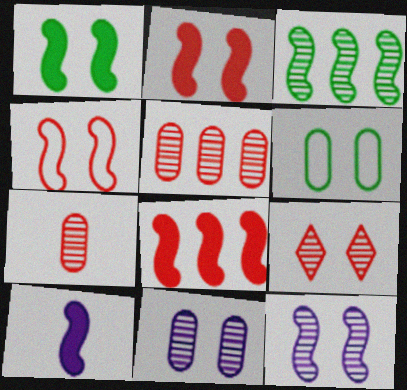[[1, 4, 12], 
[1, 8, 10], 
[3, 4, 10]]